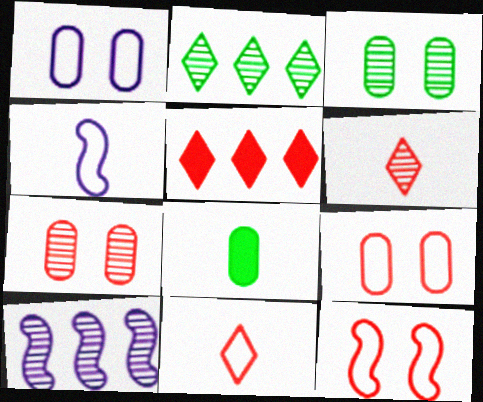[[3, 4, 5], 
[3, 6, 10], 
[4, 6, 8]]